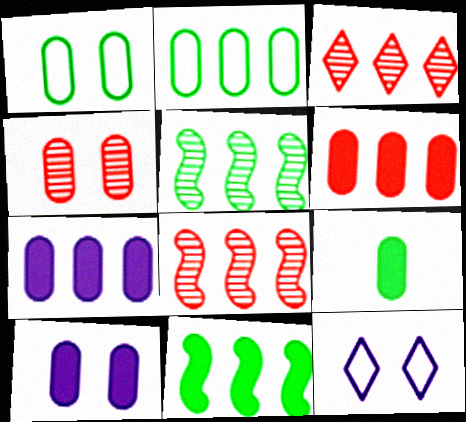[[1, 4, 10], 
[6, 9, 10], 
[8, 9, 12]]